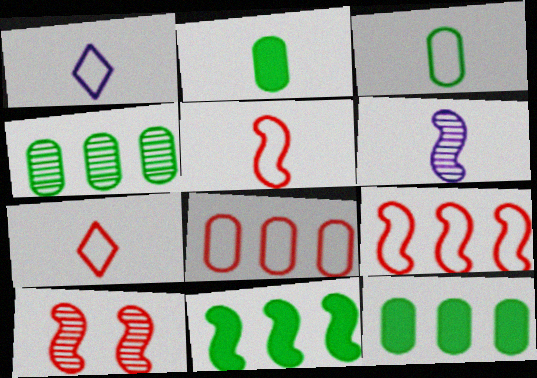[[1, 3, 5], 
[1, 10, 12], 
[2, 6, 7]]